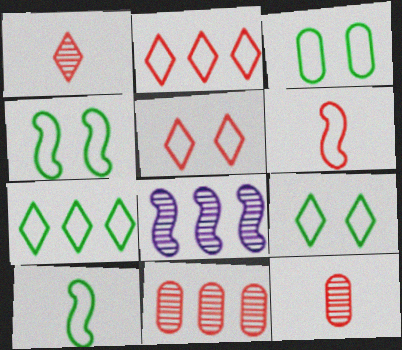[[3, 4, 9], 
[3, 7, 10]]